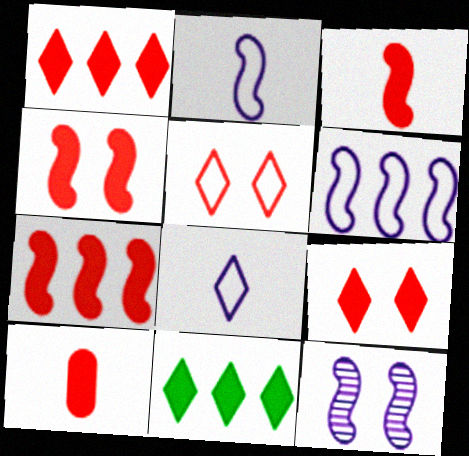[[1, 4, 10], 
[3, 4, 7], 
[7, 9, 10]]